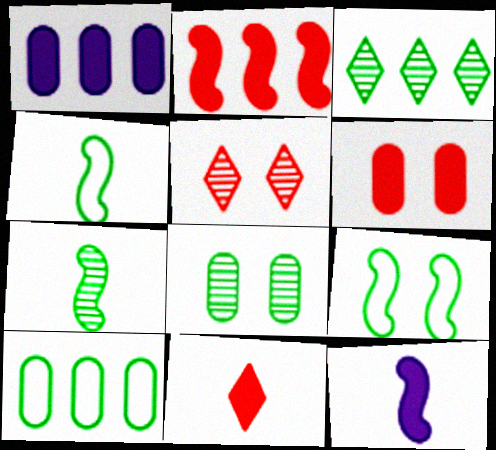[[1, 4, 5], 
[2, 6, 11], 
[3, 7, 8], 
[5, 10, 12]]